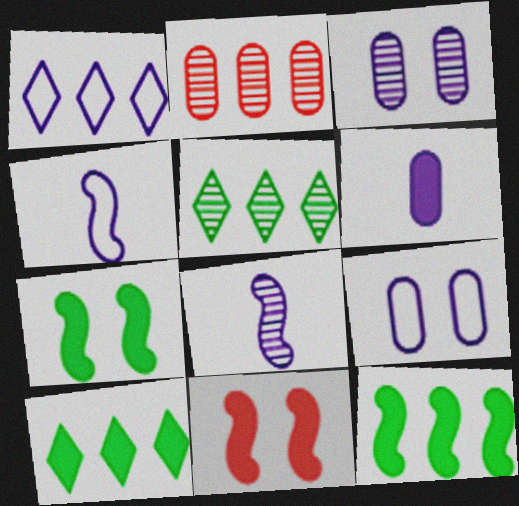[[1, 2, 12], 
[1, 4, 9], 
[6, 10, 11]]